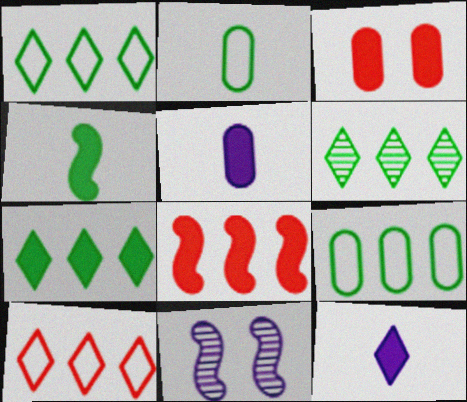[[1, 6, 7]]